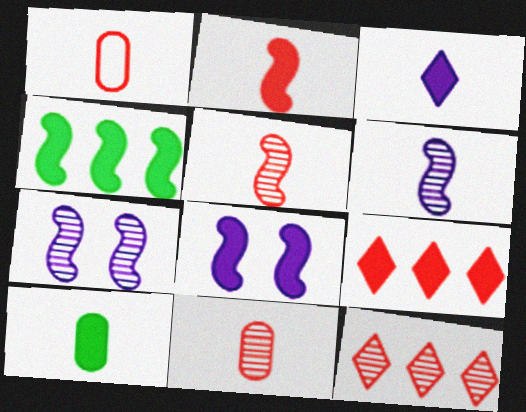[[2, 3, 10], 
[2, 4, 8], 
[8, 9, 10]]